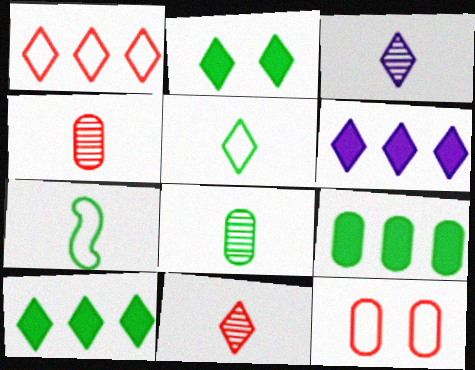[[1, 2, 3]]